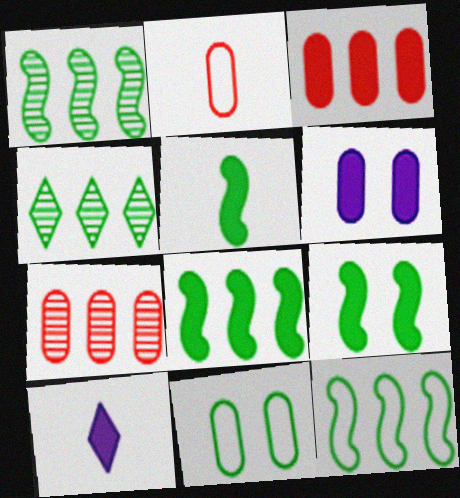[[1, 8, 12], 
[3, 9, 10], 
[4, 5, 11], 
[5, 8, 9]]